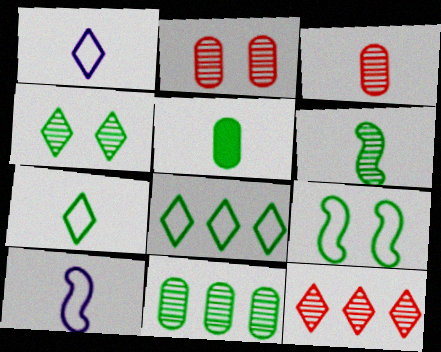[[4, 6, 11], 
[5, 6, 7]]